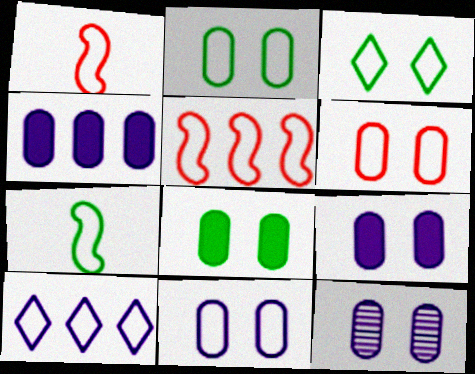[[1, 2, 10], 
[2, 6, 11], 
[6, 7, 10], 
[6, 8, 12], 
[9, 11, 12]]